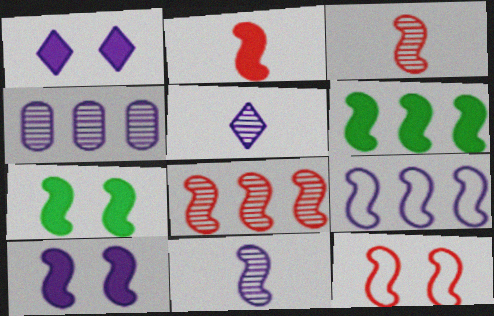[[2, 6, 10], 
[2, 8, 12], 
[3, 7, 9], 
[6, 8, 9], 
[6, 11, 12], 
[9, 10, 11]]